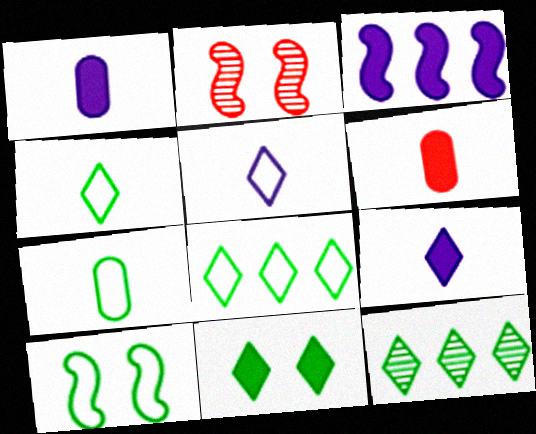[[1, 2, 8], 
[3, 6, 11], 
[4, 11, 12], 
[7, 8, 10]]